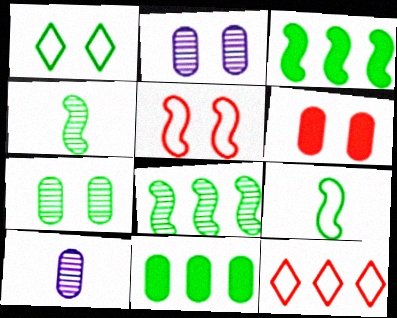[[1, 4, 11]]